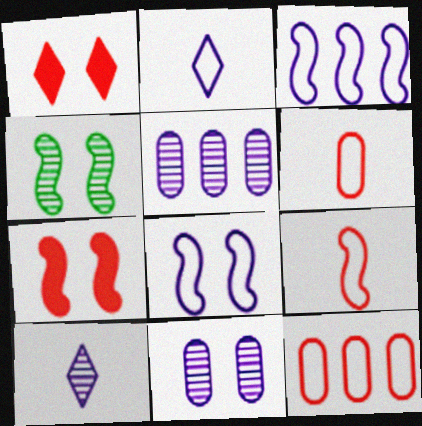[[4, 7, 8]]